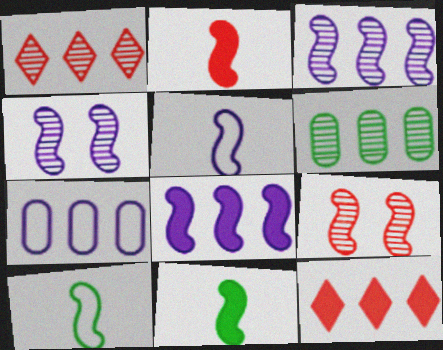[[1, 3, 6], 
[4, 5, 8], 
[8, 9, 10]]